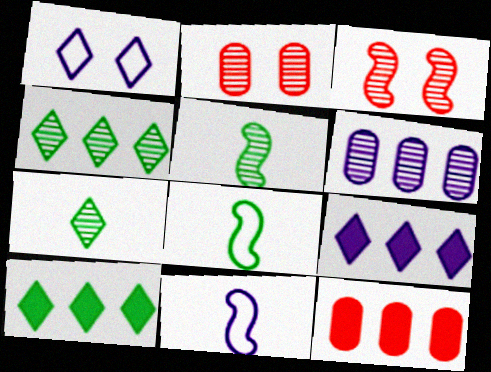[[1, 5, 12], 
[2, 8, 9], 
[2, 10, 11], 
[3, 6, 7]]